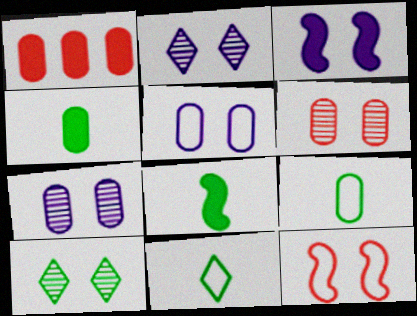[[1, 7, 9], 
[2, 3, 5]]